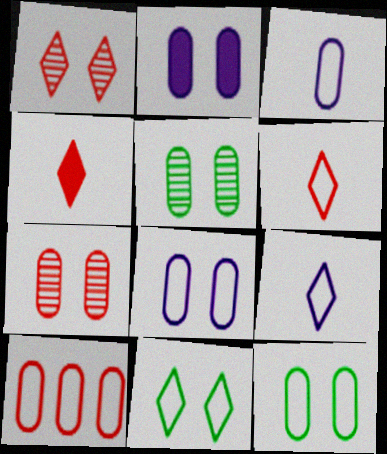[[2, 7, 12], 
[3, 10, 12]]